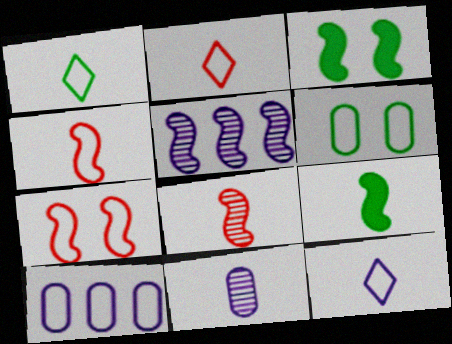[[1, 2, 12], 
[1, 7, 10], 
[2, 9, 11], 
[3, 4, 5], 
[5, 7, 9]]